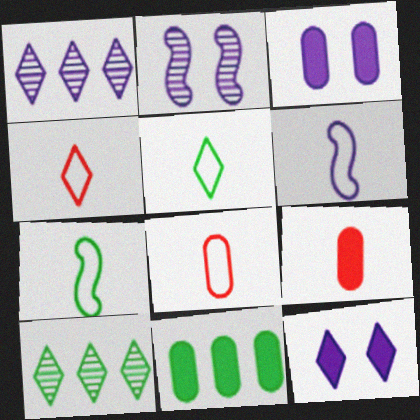[[1, 3, 6], 
[2, 4, 11], 
[3, 9, 11], 
[4, 10, 12], 
[5, 6, 8]]